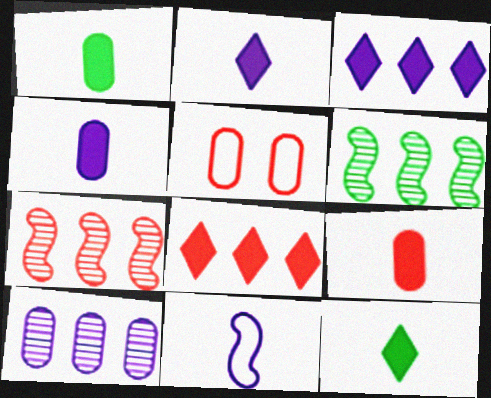[[1, 4, 9], 
[1, 5, 10], 
[2, 5, 6]]